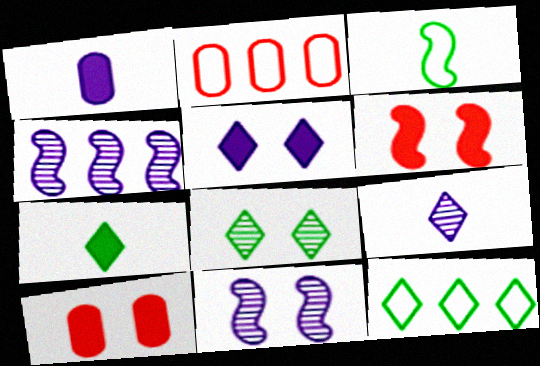[[2, 7, 11], 
[3, 4, 6], 
[7, 8, 12]]